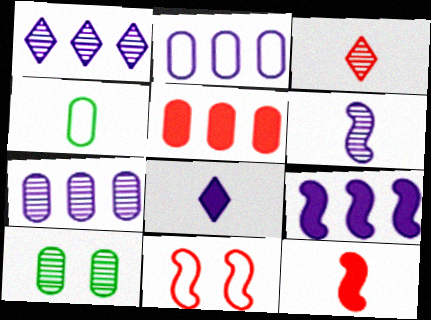[[1, 2, 9], 
[3, 5, 11]]